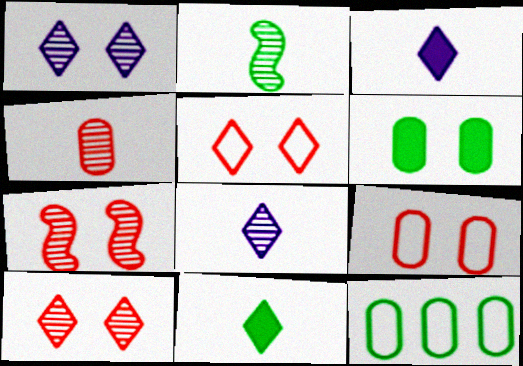[[2, 4, 8], 
[3, 7, 12]]